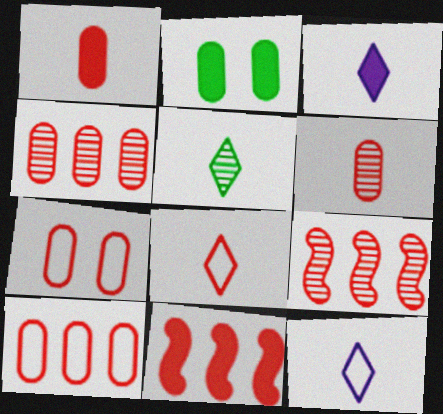[[1, 4, 7], 
[2, 3, 11], 
[2, 9, 12], 
[3, 5, 8]]